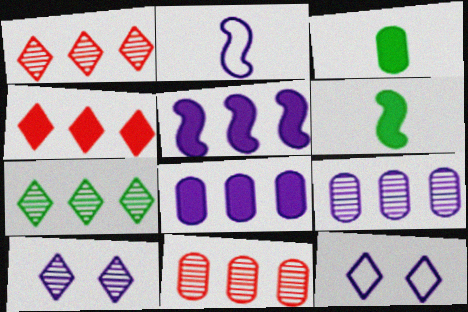[[2, 8, 10], 
[6, 11, 12]]